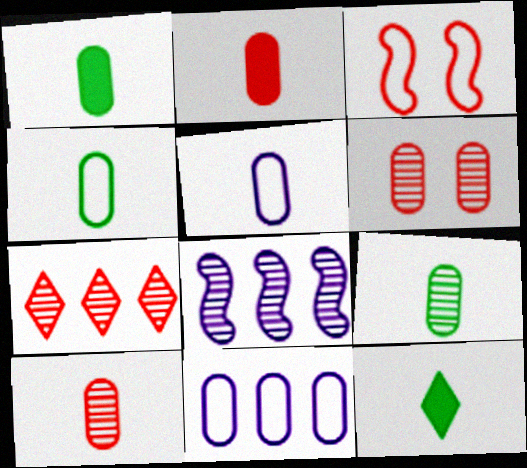[[1, 4, 9], 
[1, 5, 10], 
[1, 6, 11], 
[2, 3, 7], 
[2, 5, 9]]